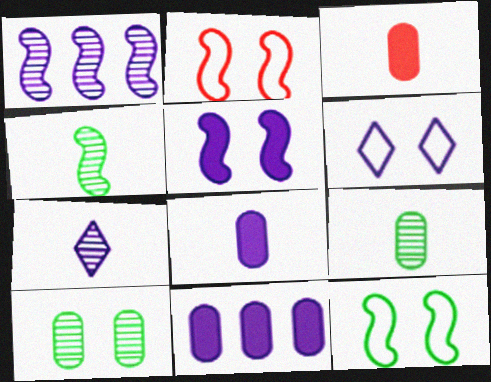[[1, 6, 8]]